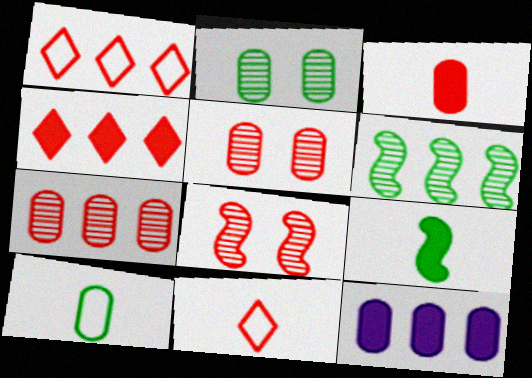[[1, 3, 8], 
[1, 6, 12], 
[5, 10, 12]]